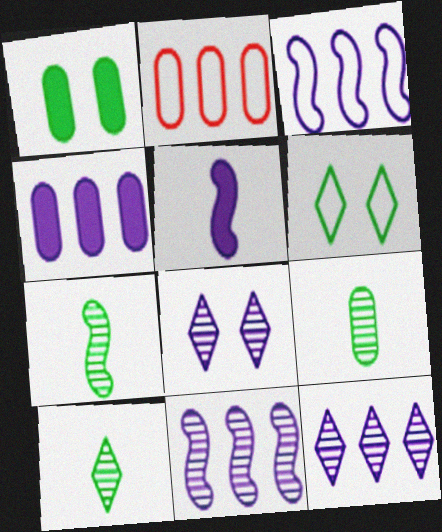[[3, 4, 12], 
[7, 9, 10]]